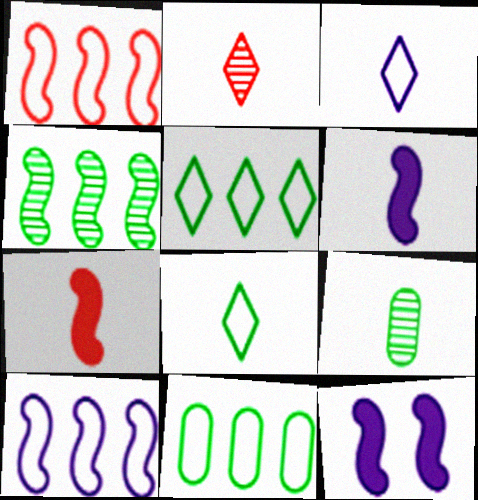[[2, 11, 12], 
[3, 7, 9]]